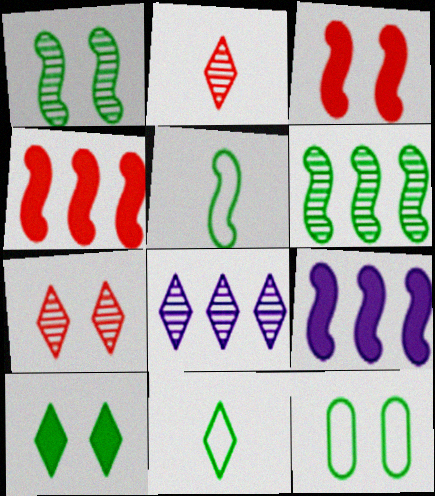[[1, 10, 12], 
[2, 9, 12]]